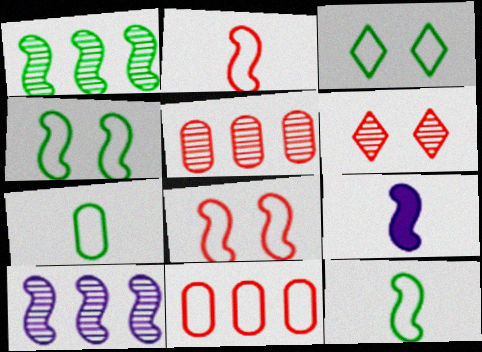[[1, 8, 9], 
[3, 5, 9]]